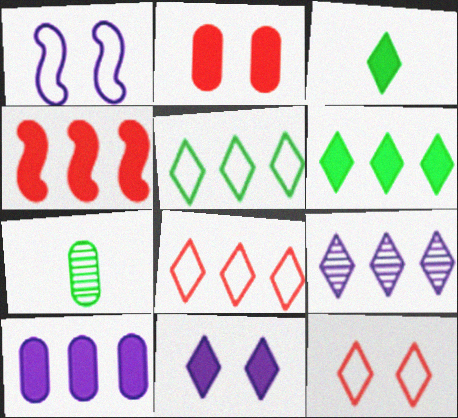[[3, 9, 12], 
[4, 6, 10], 
[6, 8, 9]]